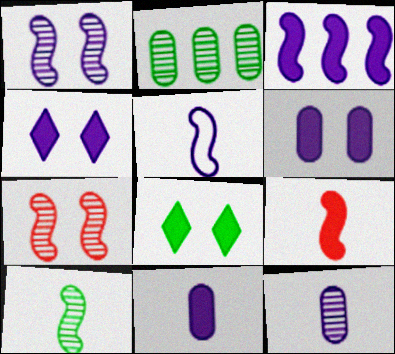[[1, 3, 5], 
[3, 4, 11], 
[5, 9, 10]]